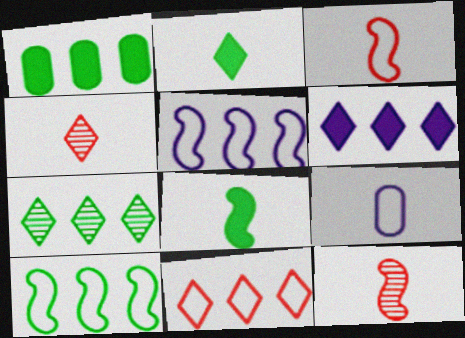[[1, 7, 10], 
[2, 9, 12], 
[4, 8, 9], 
[6, 7, 11]]